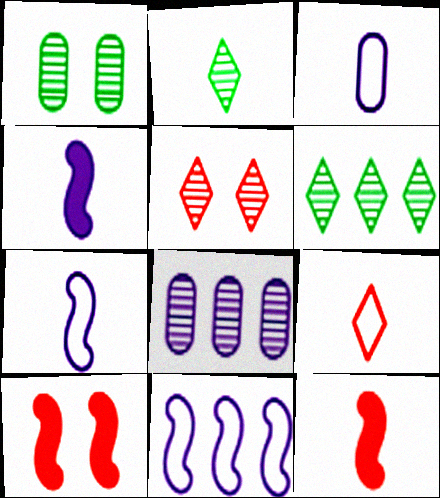[[2, 3, 12], 
[3, 6, 10]]